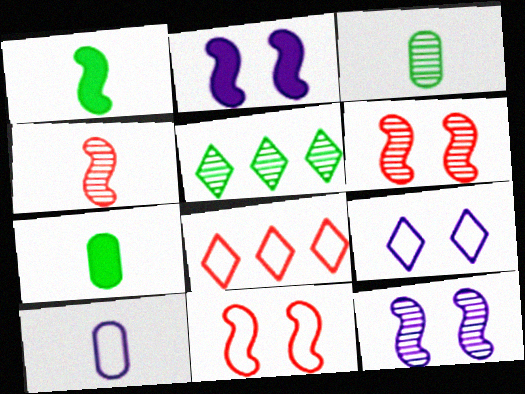[[2, 3, 8], 
[7, 8, 12]]